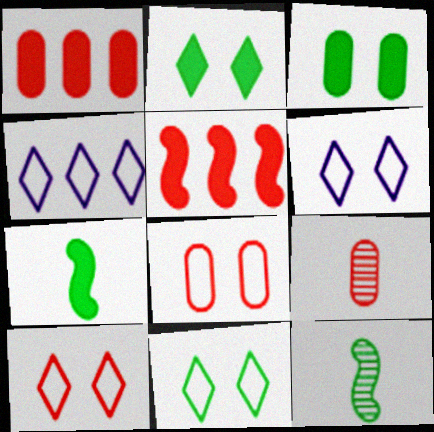[[1, 6, 12], 
[1, 8, 9], 
[5, 9, 10], 
[6, 10, 11]]